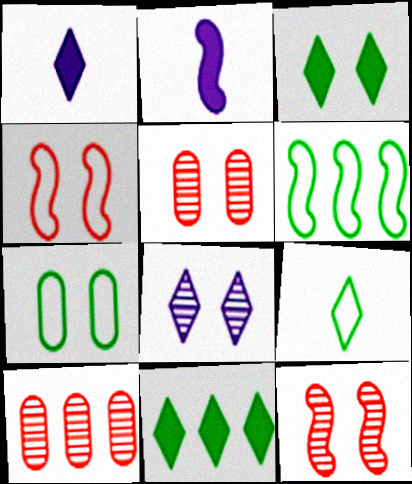[[1, 5, 6], 
[2, 6, 12], 
[6, 7, 9]]